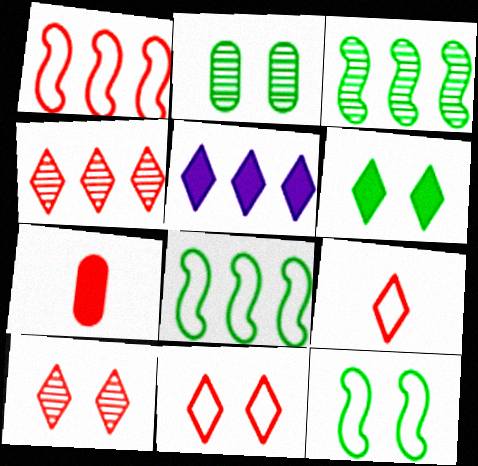[[1, 7, 10], 
[2, 6, 12]]